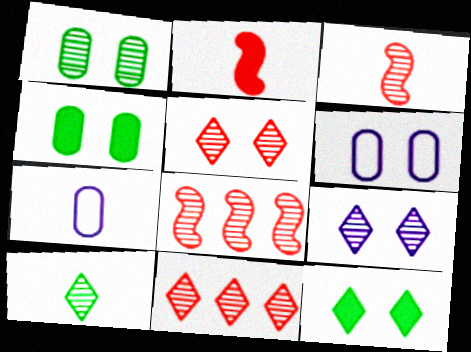[[2, 7, 10], 
[7, 8, 12], 
[9, 10, 11]]